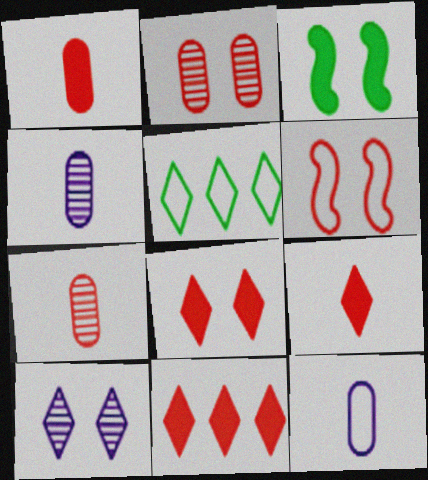[[2, 6, 8], 
[5, 6, 12], 
[5, 9, 10], 
[6, 7, 11], 
[8, 9, 11]]